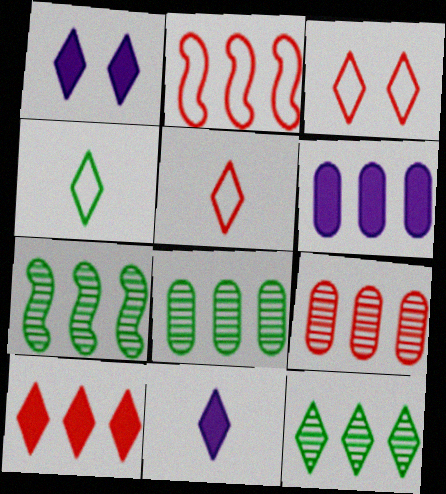[[1, 5, 12], 
[2, 6, 12], 
[2, 9, 10], 
[3, 11, 12], 
[7, 8, 12]]